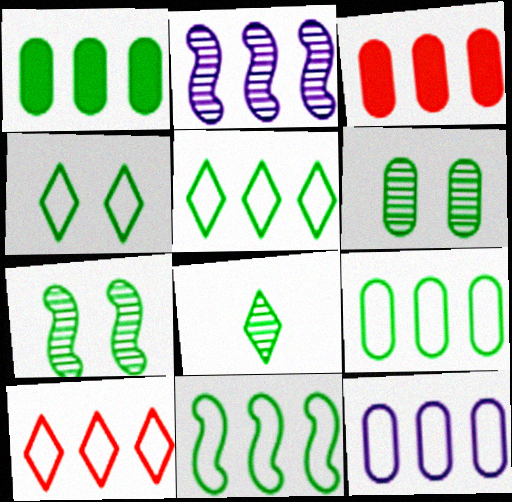[[1, 2, 10], 
[2, 3, 5], 
[5, 9, 11], 
[10, 11, 12]]